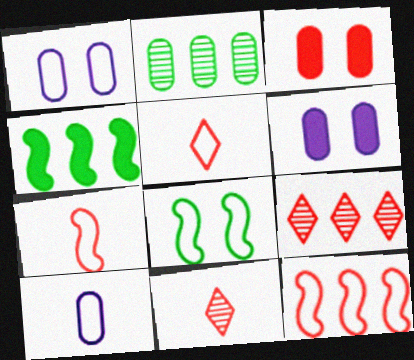[[1, 4, 11], 
[2, 3, 10], 
[3, 7, 9], 
[3, 11, 12]]